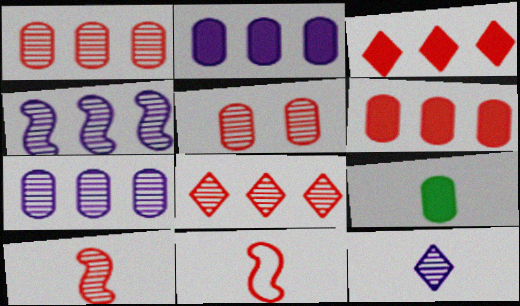[[3, 5, 11], 
[5, 8, 10], 
[9, 11, 12]]